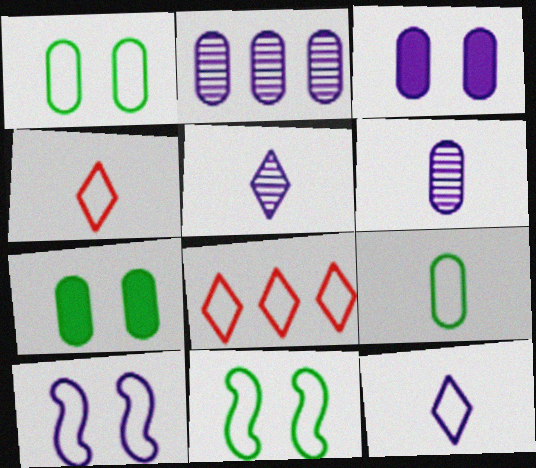[[8, 9, 10]]